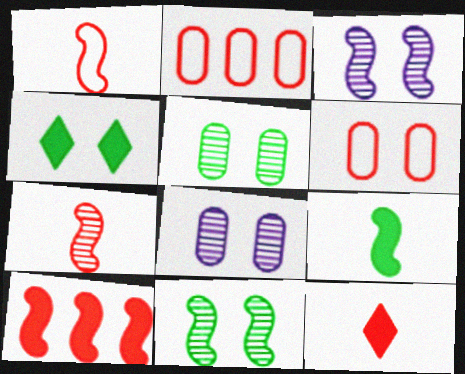[[3, 4, 6]]